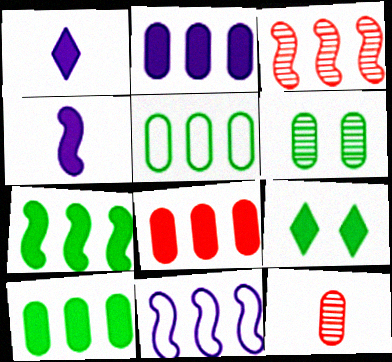[[2, 8, 10], 
[3, 7, 11], 
[4, 8, 9], 
[9, 11, 12]]